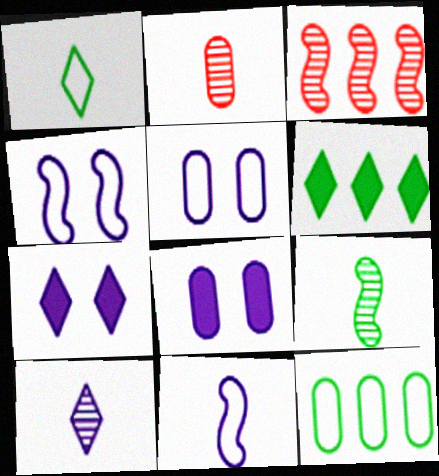[[1, 3, 8], 
[2, 4, 6], 
[2, 8, 12], 
[2, 9, 10]]